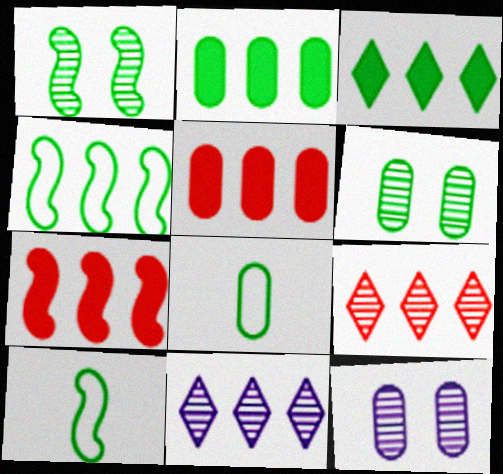[[1, 3, 8], 
[2, 6, 8], 
[3, 6, 10], 
[4, 5, 11], 
[5, 8, 12]]